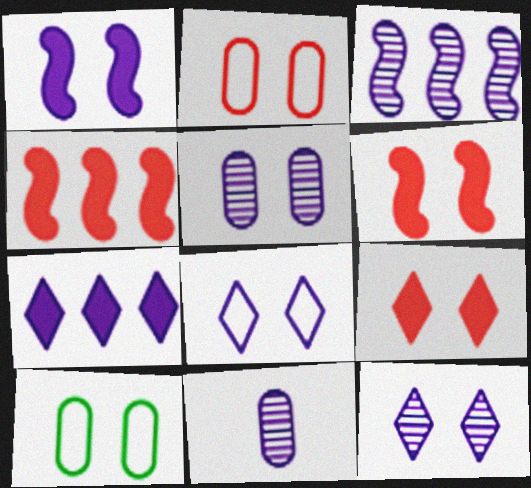[[1, 5, 8], 
[3, 11, 12], 
[6, 10, 12]]